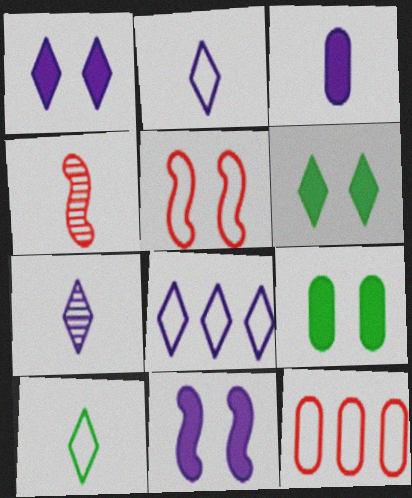[[1, 7, 8], 
[3, 4, 10], 
[4, 8, 9]]